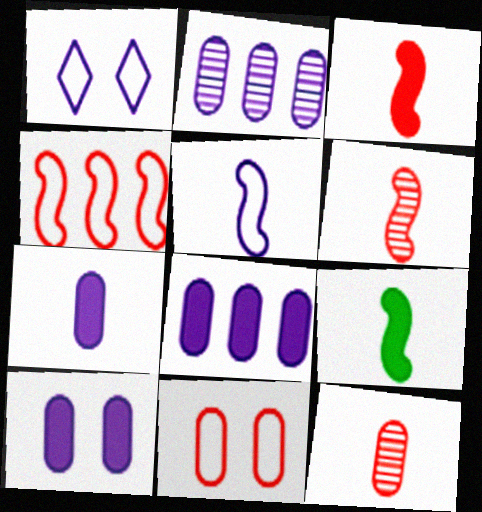[[5, 6, 9], 
[7, 8, 10]]